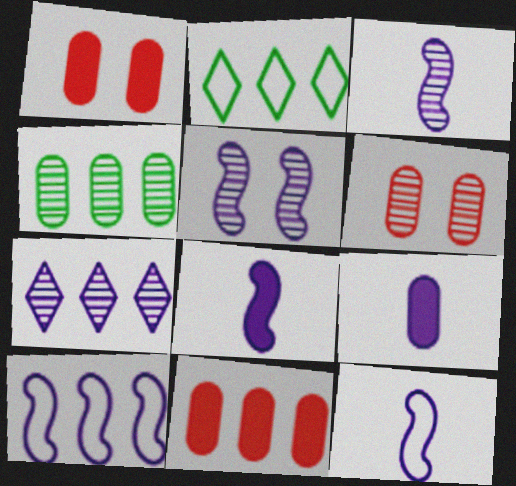[[1, 2, 3], 
[2, 6, 8], 
[3, 8, 12], 
[5, 8, 10]]